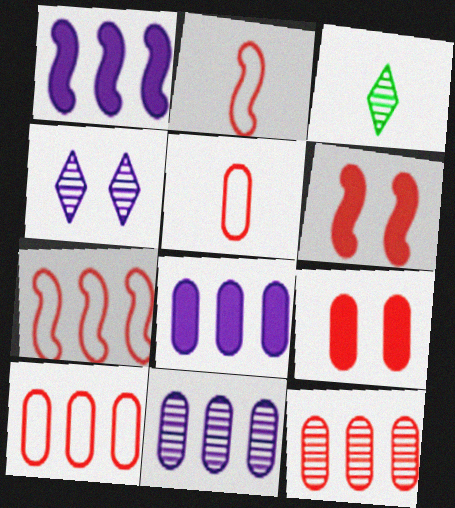[[5, 9, 12]]